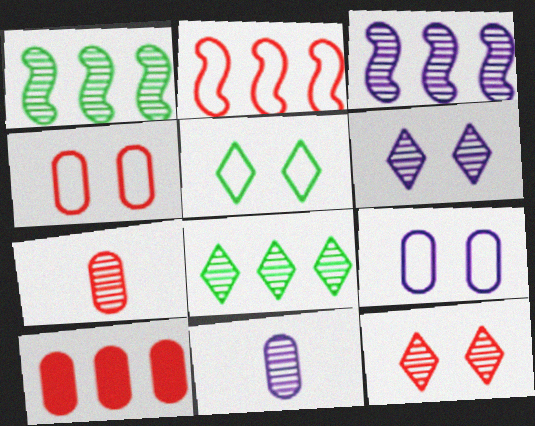[[1, 6, 7], 
[1, 11, 12], 
[3, 6, 11], 
[4, 7, 10]]